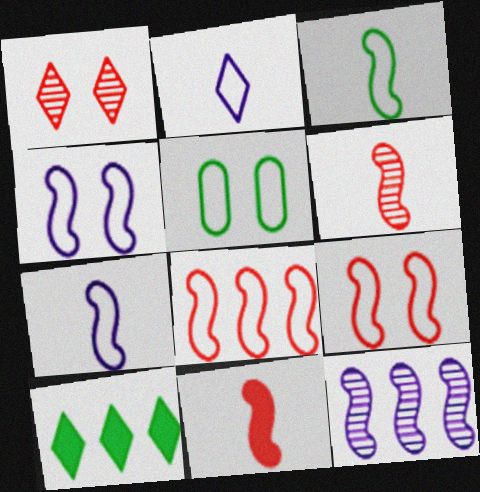[[1, 2, 10], 
[2, 5, 8], 
[3, 4, 8]]